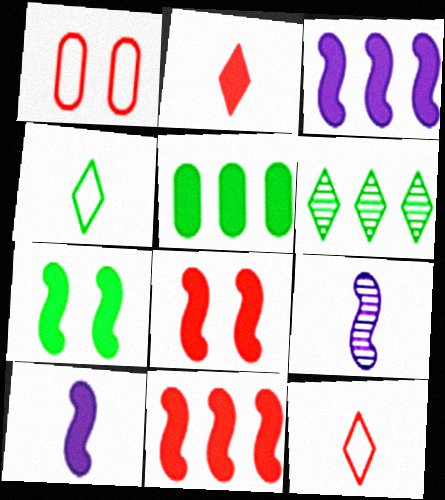[[1, 6, 10], 
[7, 10, 11]]